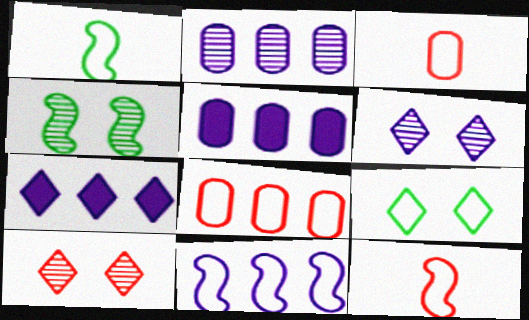[[1, 5, 10], 
[2, 7, 11], 
[3, 4, 7], 
[3, 9, 11]]